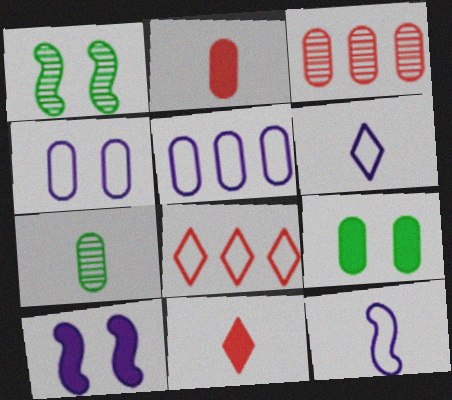[[1, 5, 11], 
[7, 8, 10], 
[7, 11, 12]]